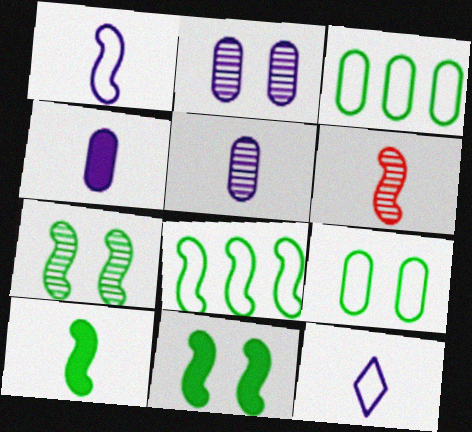[[1, 6, 10], 
[7, 8, 10]]